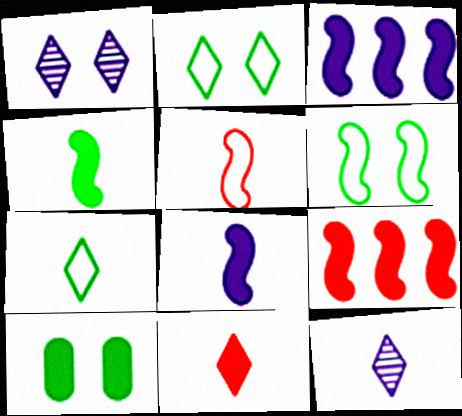[[3, 10, 11], 
[7, 11, 12]]